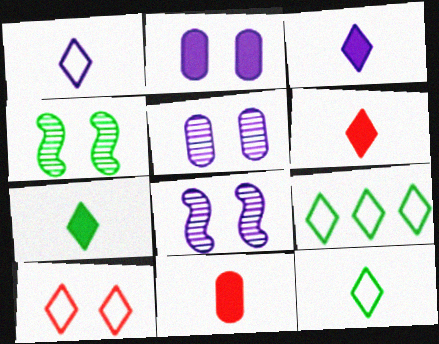[[1, 9, 10], 
[2, 4, 10], 
[3, 6, 7], 
[8, 9, 11]]